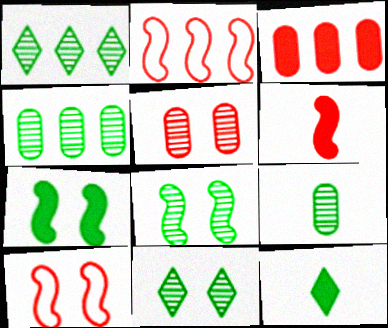[[1, 8, 9]]